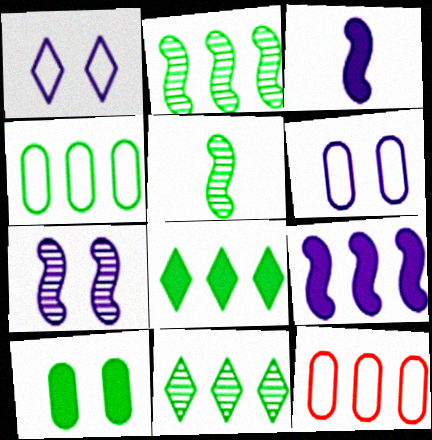[[2, 4, 8], 
[9, 11, 12]]